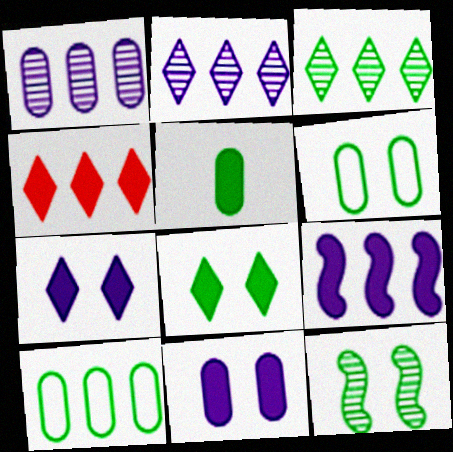[[6, 8, 12]]